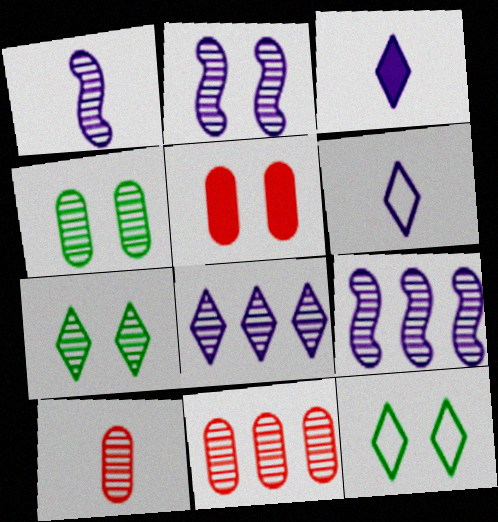[[1, 2, 9], 
[1, 7, 11], 
[2, 5, 12], 
[7, 9, 10]]